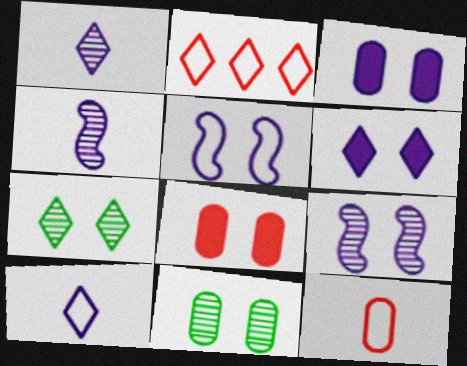[[5, 7, 8]]